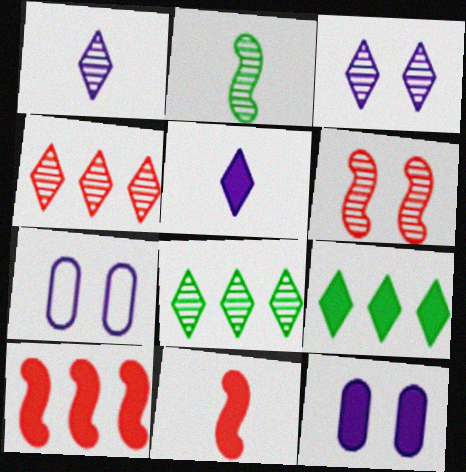[[7, 8, 11], 
[9, 11, 12]]